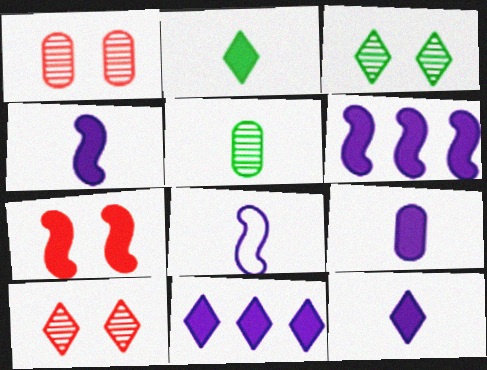[[4, 9, 12]]